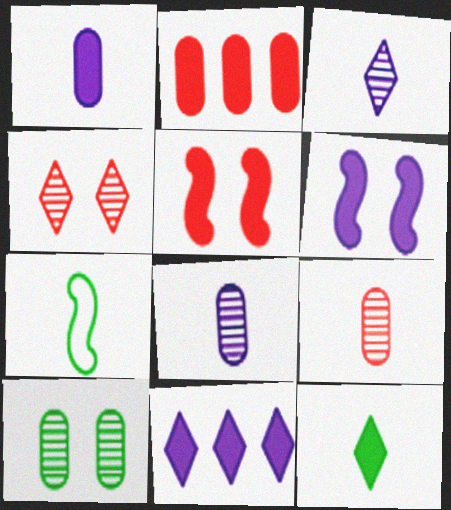[[1, 6, 11], 
[2, 6, 12]]